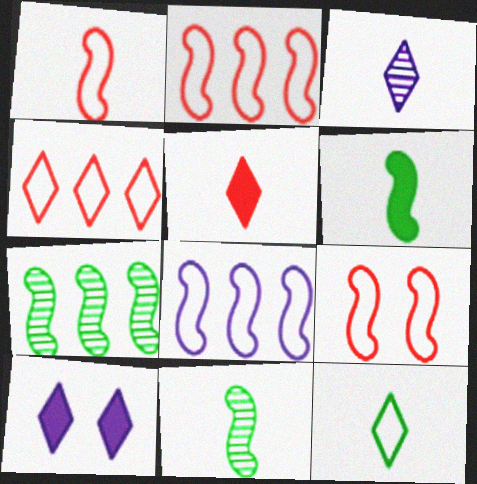[[1, 2, 9], 
[3, 5, 12]]